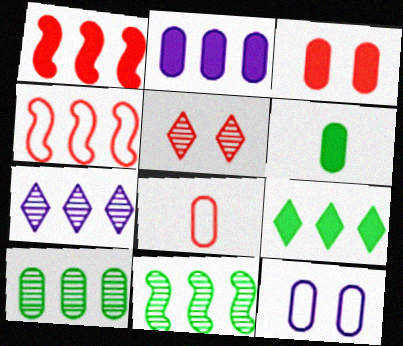[[1, 2, 9], 
[1, 5, 8], 
[2, 3, 6]]